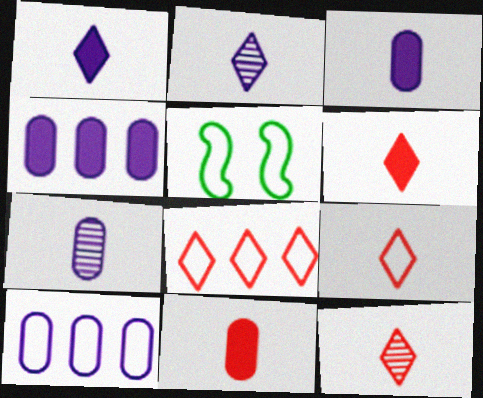[[4, 5, 12], 
[5, 9, 10], 
[6, 9, 12]]